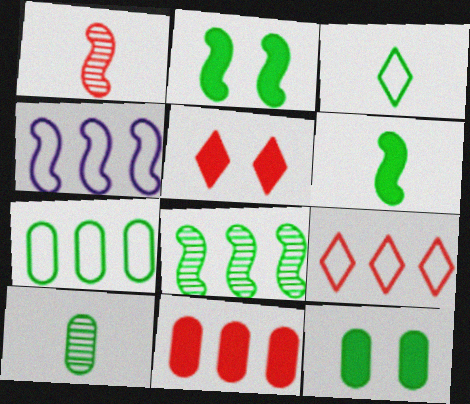[[1, 2, 4], 
[3, 6, 10], 
[3, 8, 12], 
[4, 5, 10], 
[4, 7, 9], 
[7, 10, 12]]